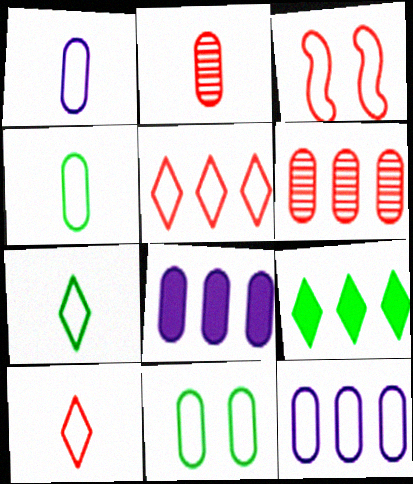[[2, 8, 11], 
[3, 7, 12]]